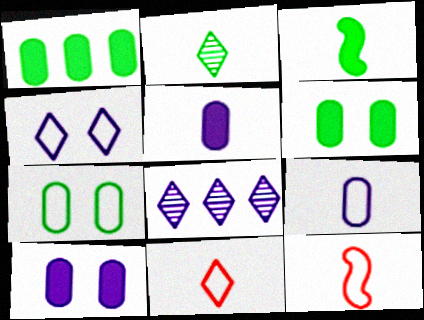[[2, 5, 12], 
[6, 8, 12]]